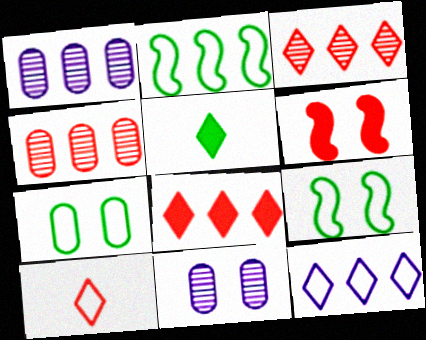[[1, 2, 8], 
[4, 6, 10]]